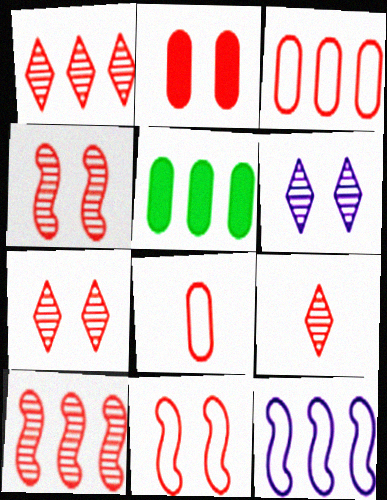[[1, 5, 12], 
[1, 7, 9], 
[2, 7, 11]]